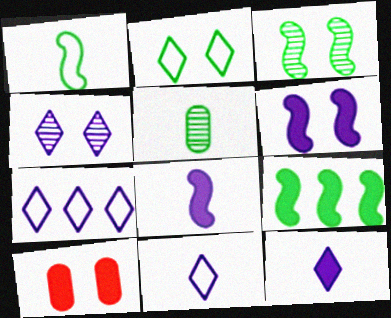[[1, 3, 9], 
[2, 5, 9], 
[4, 7, 12], 
[9, 10, 12]]